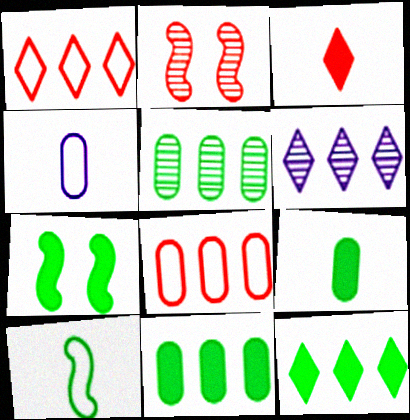[[1, 6, 12], 
[2, 3, 8], 
[2, 4, 12], 
[7, 9, 12]]